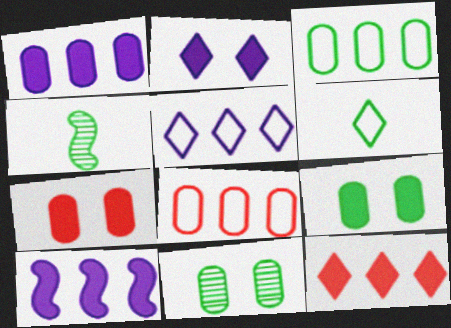[[2, 4, 8], 
[4, 5, 7]]